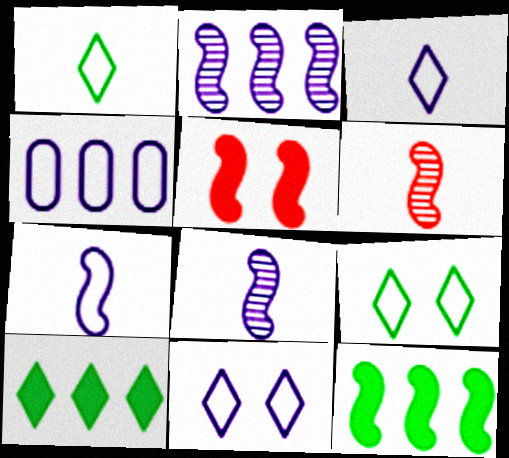[[4, 7, 11]]